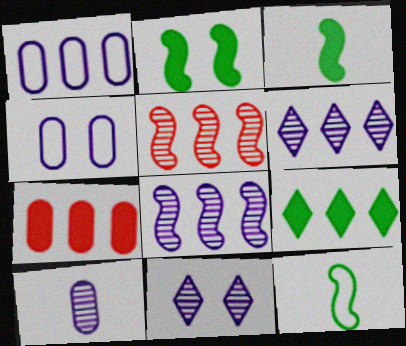[[1, 5, 9], 
[7, 11, 12], 
[8, 10, 11]]